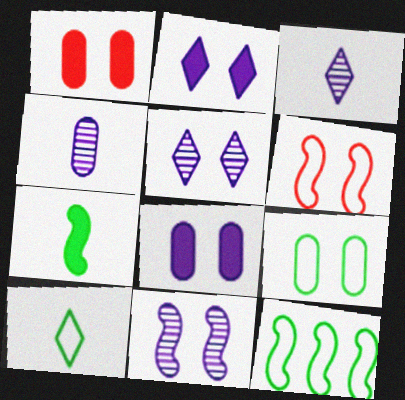[[1, 3, 12], 
[9, 10, 12]]